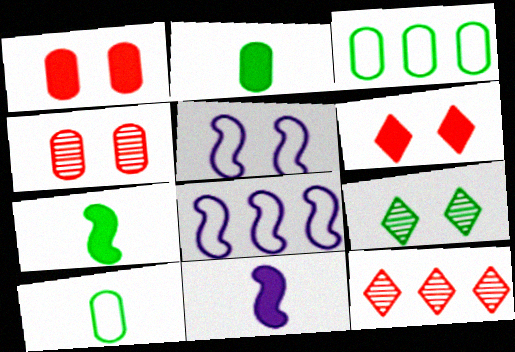[[1, 5, 9], 
[2, 5, 12], 
[3, 7, 9]]